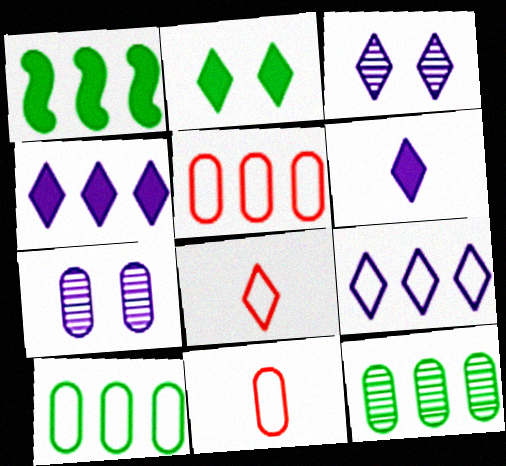[[1, 3, 11], 
[1, 7, 8], 
[3, 6, 9]]